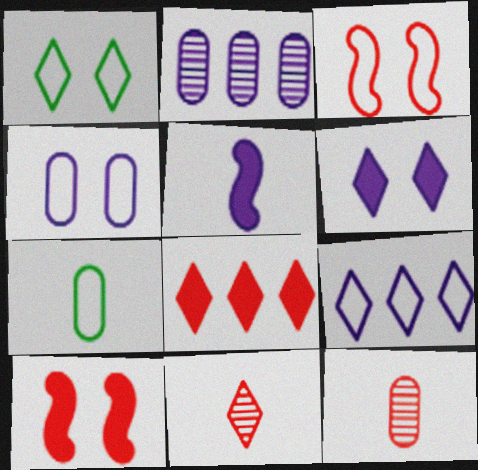[[1, 3, 4], 
[3, 7, 9], 
[3, 8, 12], 
[5, 7, 11]]